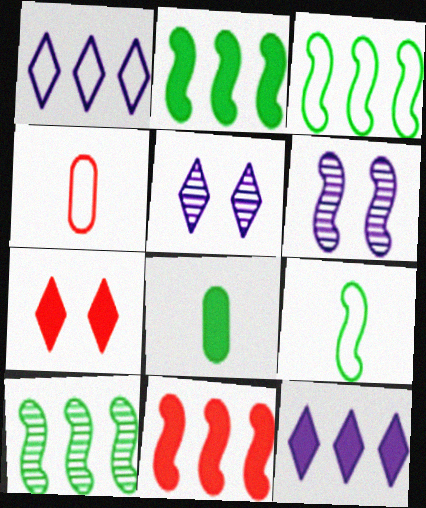[[2, 3, 10], 
[2, 4, 5], 
[6, 9, 11]]